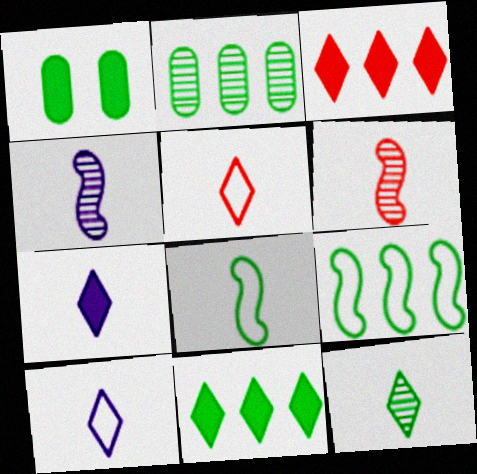[[1, 9, 12], 
[2, 9, 11], 
[5, 7, 12]]